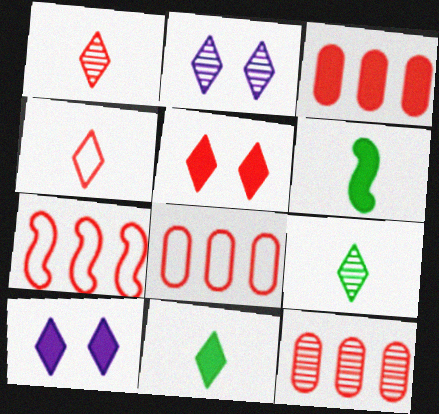[[2, 6, 8], 
[3, 6, 10], 
[3, 8, 12]]